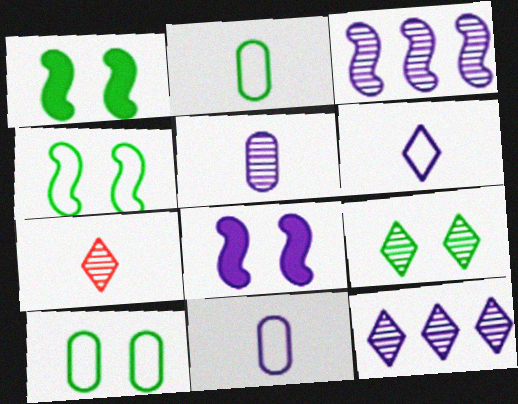[[1, 9, 10], 
[7, 9, 12], 
[8, 11, 12]]